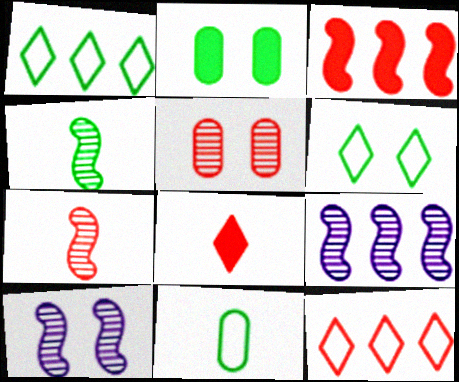[[1, 2, 4]]